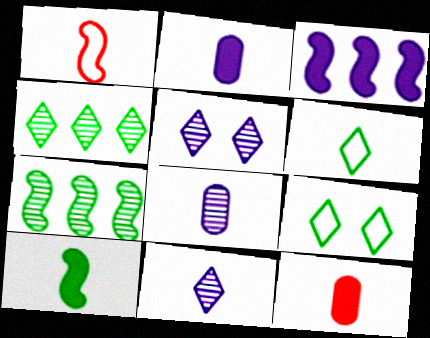[]